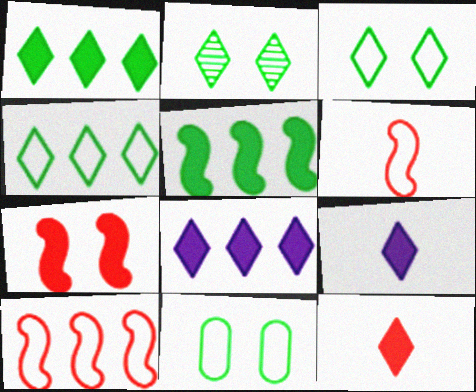[]